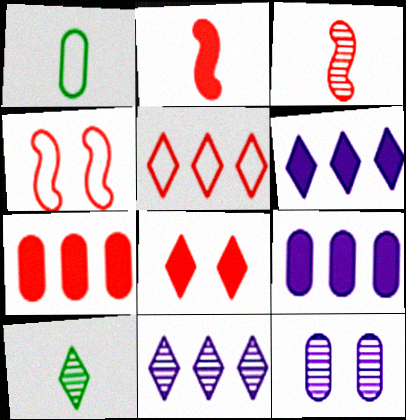[[1, 7, 12], 
[2, 7, 8], 
[4, 9, 10]]